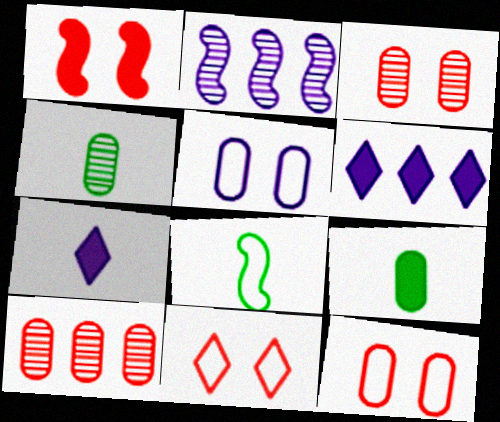[[1, 2, 8], 
[1, 3, 11], 
[1, 6, 9], 
[2, 5, 7], 
[2, 9, 11], 
[3, 6, 8], 
[5, 9, 10]]